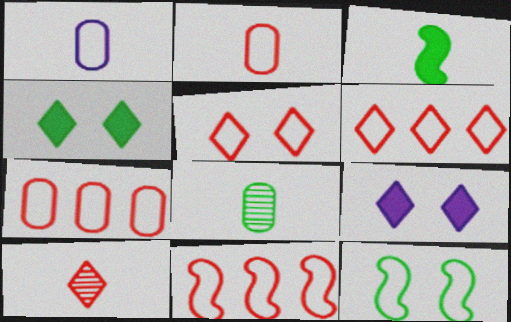[[1, 3, 10], 
[1, 6, 12], 
[2, 5, 11], 
[6, 7, 11], 
[8, 9, 11]]